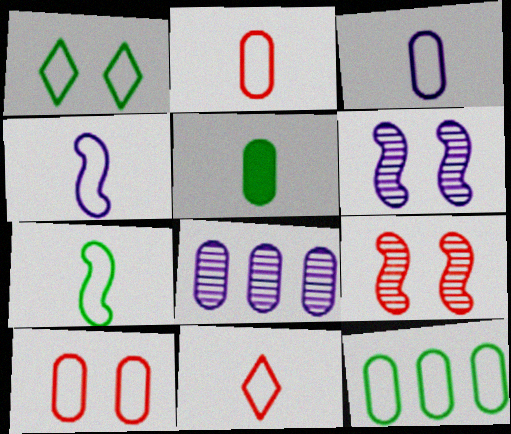[[1, 7, 12], 
[3, 7, 11], 
[3, 10, 12], 
[5, 8, 10]]